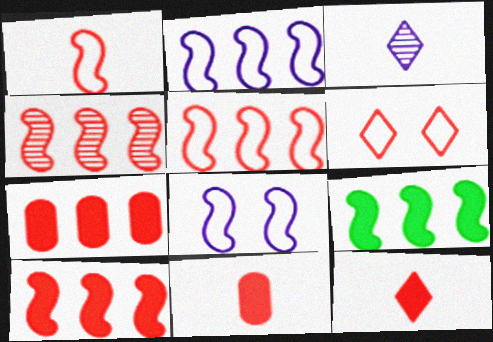[[2, 4, 9], 
[4, 5, 10], 
[4, 6, 11]]